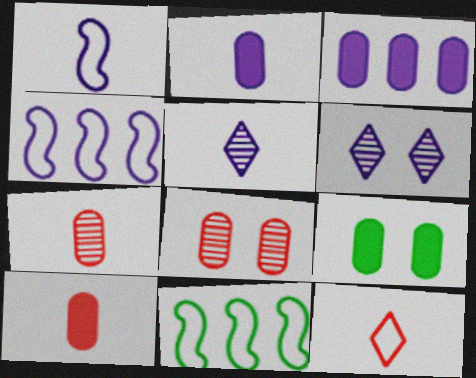[[1, 2, 5], 
[1, 3, 6], 
[2, 4, 6], 
[3, 9, 10], 
[6, 10, 11]]